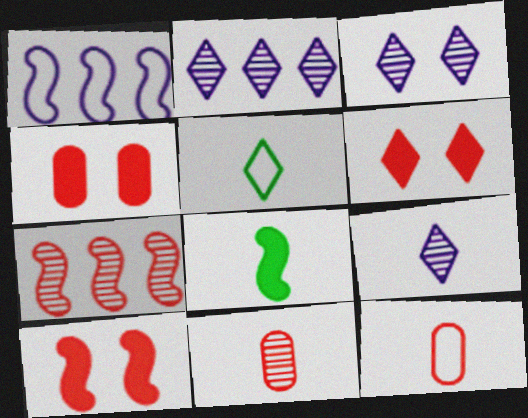[[2, 3, 9], 
[2, 5, 6], 
[4, 6, 10], 
[6, 7, 12], 
[8, 9, 12]]